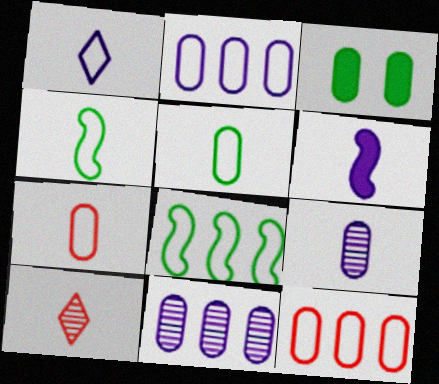[[1, 4, 7], 
[1, 6, 9], 
[3, 7, 11], 
[3, 9, 12], 
[5, 6, 10]]